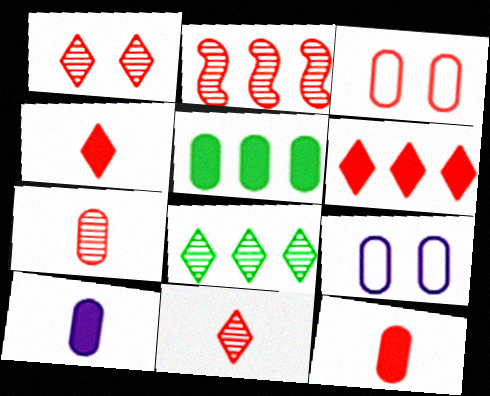[[1, 2, 7], 
[2, 3, 4], 
[5, 7, 9]]